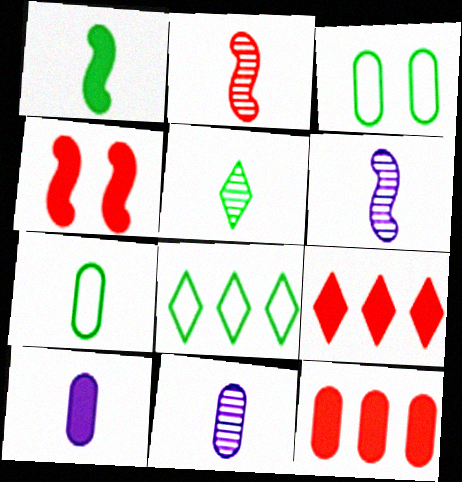[[1, 5, 7], 
[2, 5, 11], 
[3, 6, 9], 
[3, 11, 12], 
[4, 8, 11]]